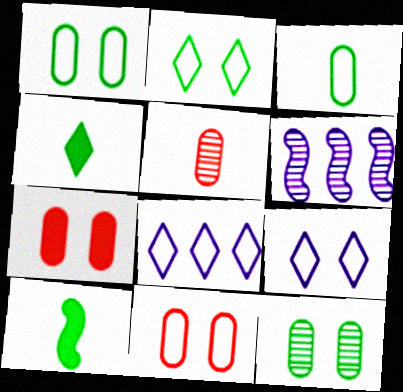[[4, 6, 11]]